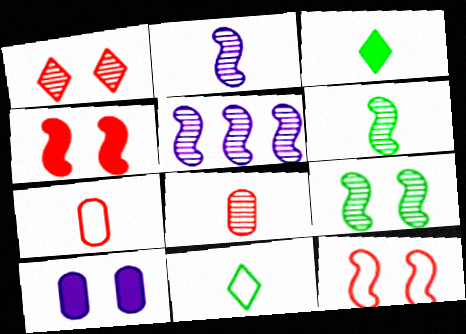[[2, 3, 7]]